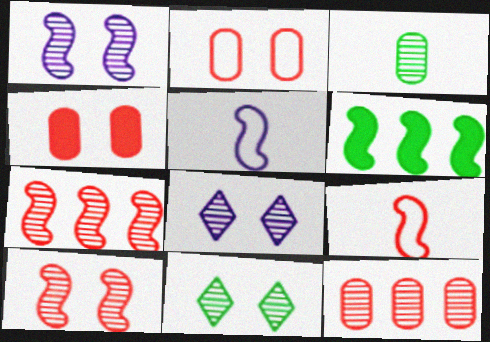[[1, 6, 9], 
[3, 7, 8], 
[5, 6, 10]]